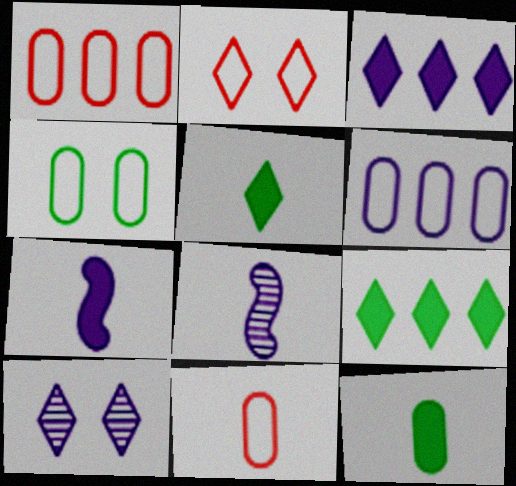[[4, 6, 11], 
[5, 8, 11], 
[6, 7, 10]]